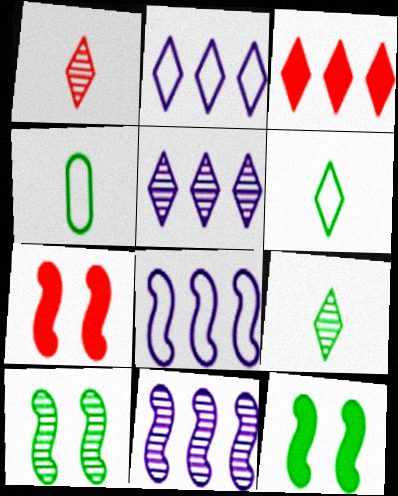[[4, 5, 7]]